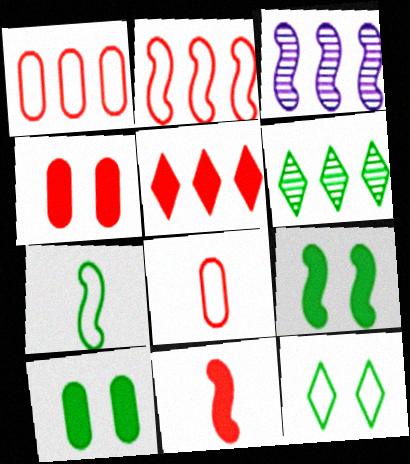[[4, 5, 11], 
[6, 7, 10]]